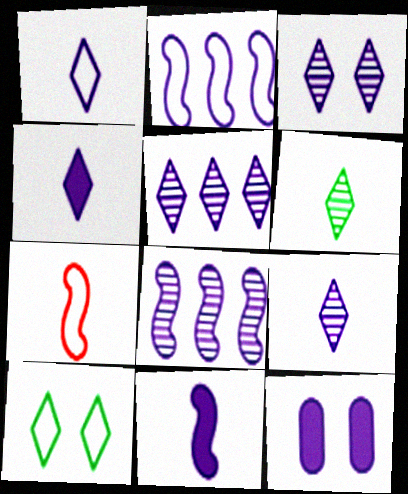[[1, 4, 9], 
[1, 8, 12], 
[2, 9, 12], 
[3, 5, 9]]